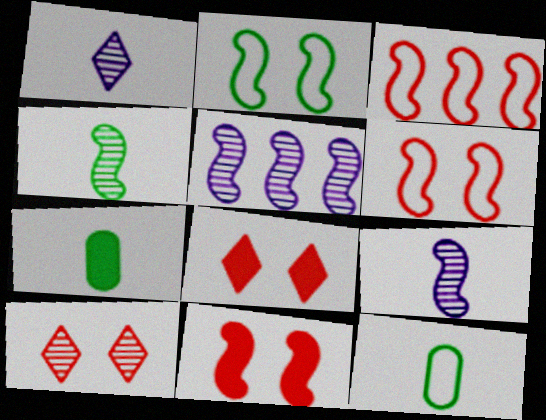[[5, 8, 12]]